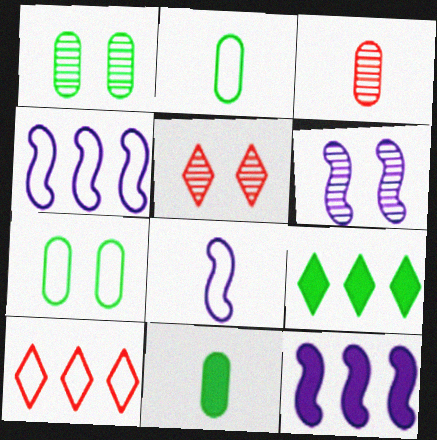[[1, 5, 6], 
[2, 5, 12], 
[4, 5, 11], 
[6, 8, 12], 
[6, 10, 11], 
[7, 8, 10]]